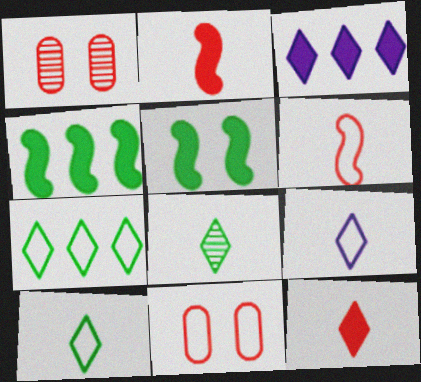[[1, 4, 9], 
[8, 9, 12]]